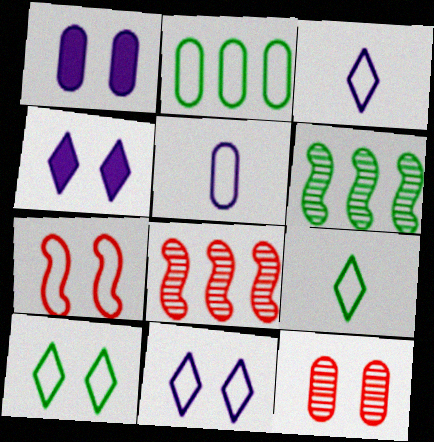[[1, 8, 9], 
[2, 3, 7]]